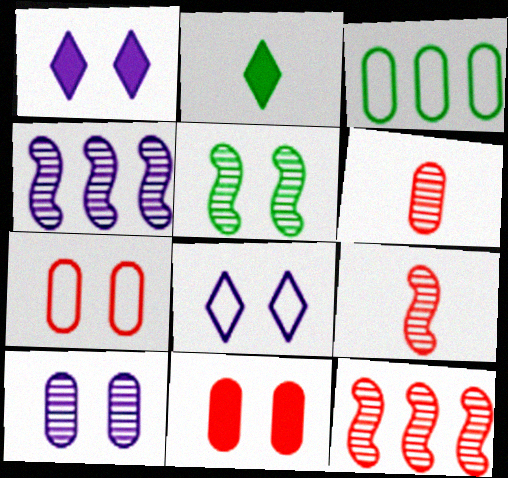[[1, 3, 9], 
[1, 5, 7], 
[2, 3, 5], 
[2, 4, 7], 
[4, 5, 9], 
[5, 8, 11]]